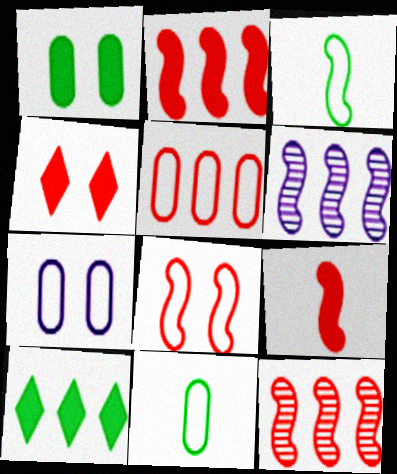[[4, 6, 11], 
[5, 6, 10], 
[5, 7, 11], 
[8, 9, 12]]